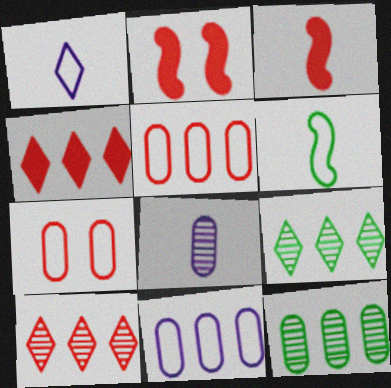[[1, 2, 12], 
[3, 7, 10]]